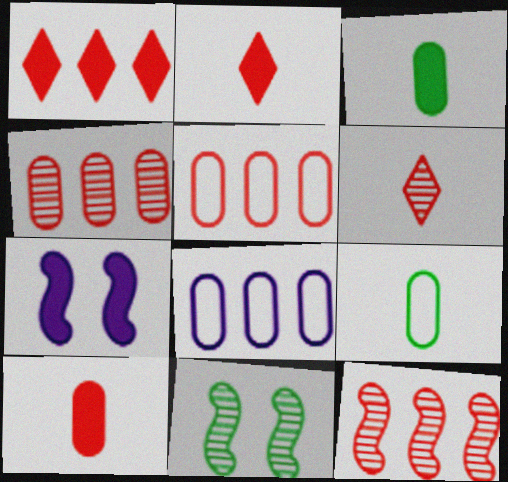[[1, 3, 7], 
[1, 5, 12], 
[2, 8, 11]]